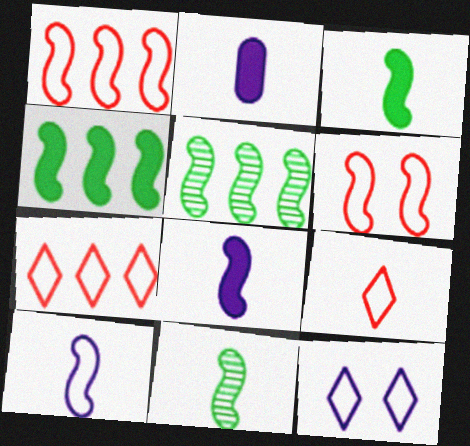[[2, 9, 11], 
[5, 6, 8]]